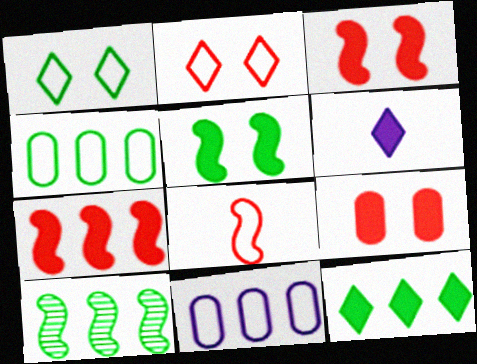[[1, 8, 11], 
[4, 10, 12]]